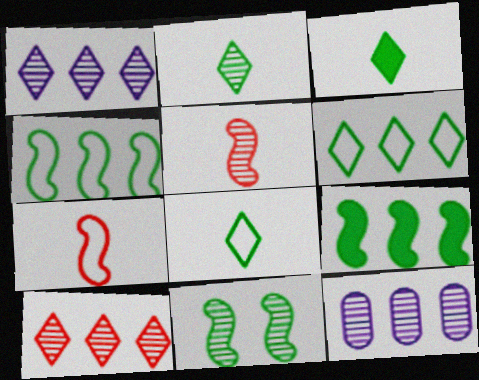[[2, 3, 8]]